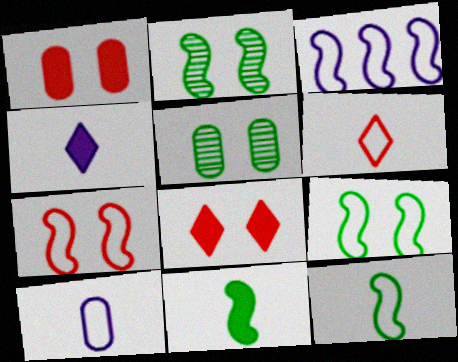[[3, 7, 12], 
[6, 10, 12]]